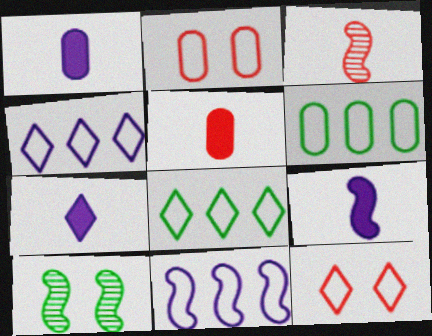[[1, 7, 9], 
[4, 5, 10]]